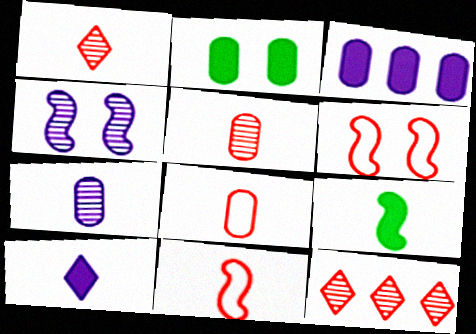[]